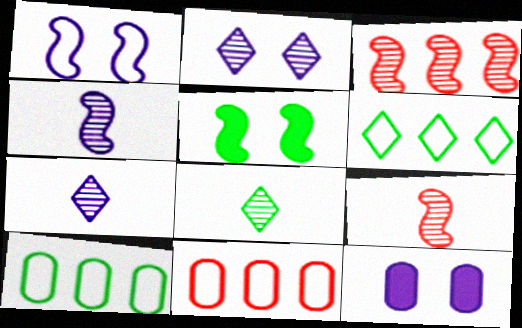[[1, 2, 12], 
[5, 7, 11], 
[5, 8, 10], 
[6, 9, 12]]